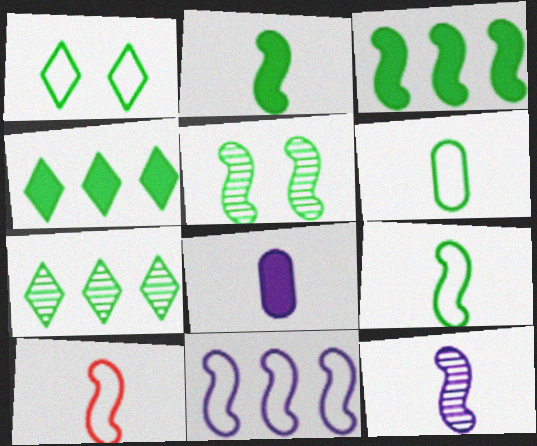[[2, 10, 12], 
[3, 5, 9], 
[4, 5, 6]]